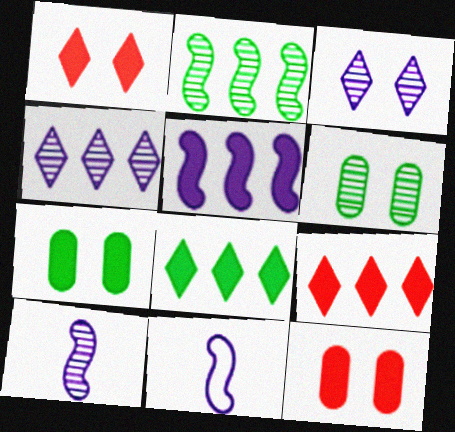[[6, 9, 11]]